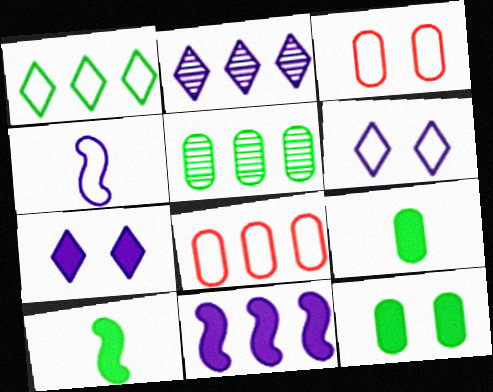[[1, 3, 4], 
[2, 3, 10]]